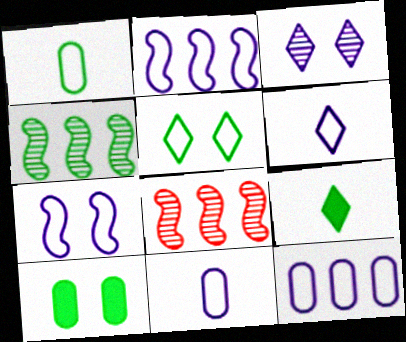[[6, 7, 12], 
[6, 8, 10]]